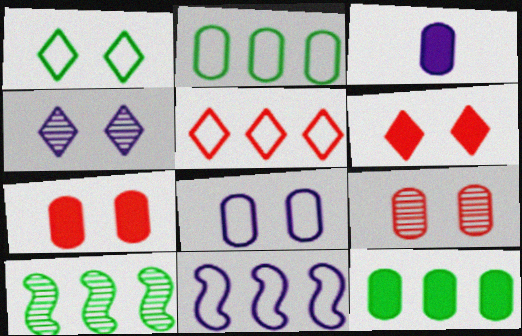[[1, 4, 6], 
[2, 3, 9], 
[2, 5, 11], 
[3, 4, 11], 
[3, 7, 12]]